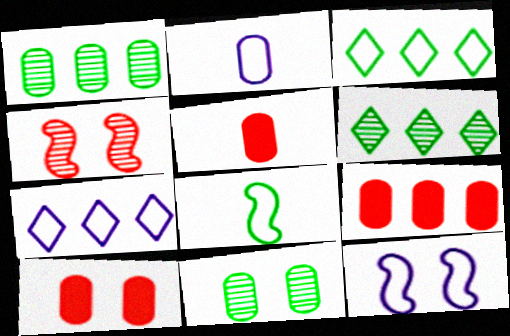[[1, 2, 10], 
[2, 7, 12], 
[2, 9, 11], 
[5, 6, 12], 
[5, 9, 10]]